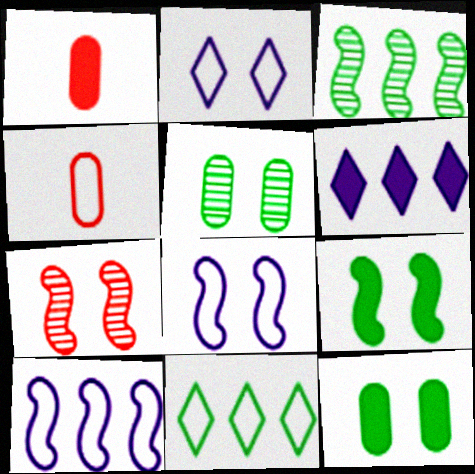[[1, 2, 3], 
[1, 6, 9], 
[2, 7, 12], 
[4, 8, 11], 
[7, 8, 9]]